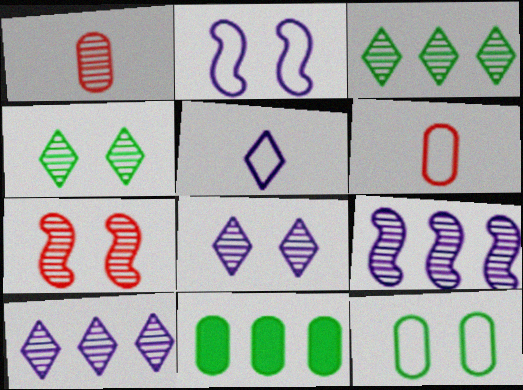[[1, 4, 9], 
[5, 7, 11]]